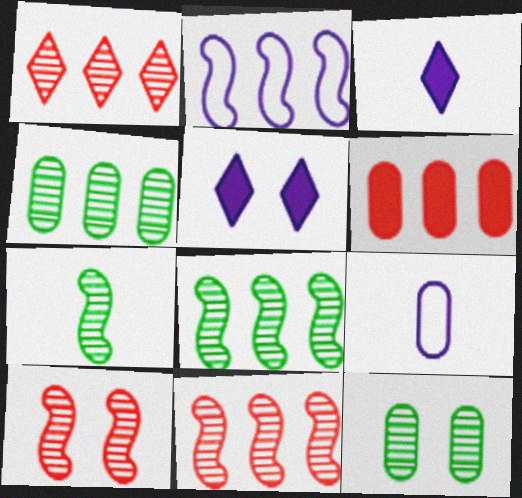[[6, 9, 12]]